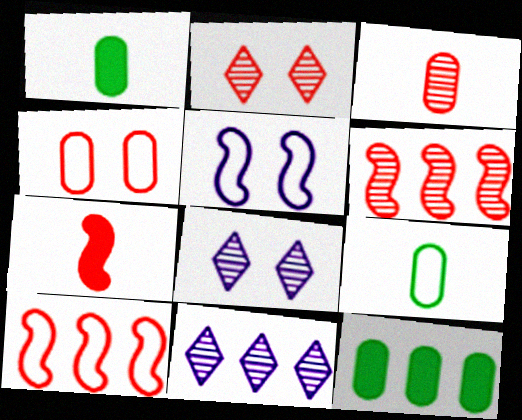[[1, 8, 10], 
[2, 3, 6], 
[10, 11, 12]]